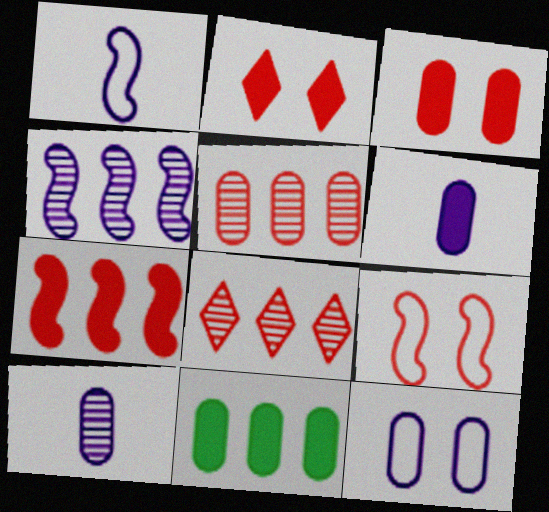[[3, 6, 11]]